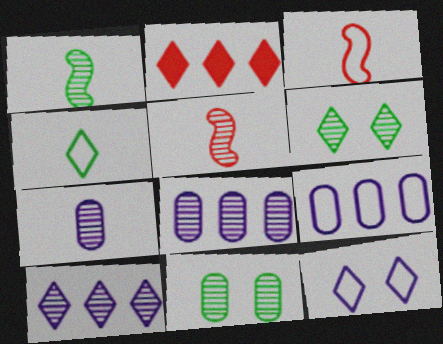[[5, 6, 8], 
[5, 10, 11]]